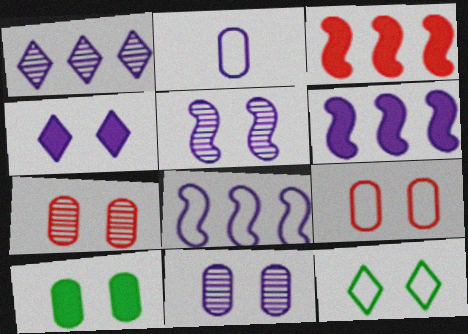[[9, 10, 11]]